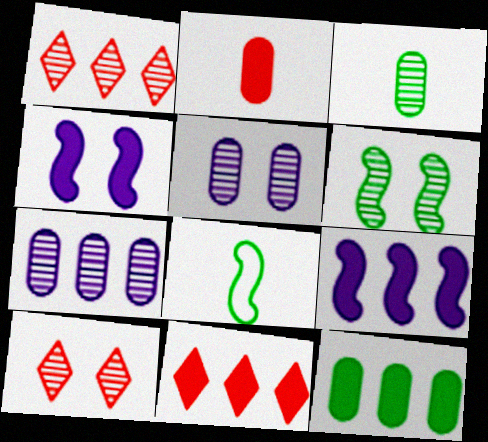[[5, 6, 10], 
[5, 8, 11], 
[9, 11, 12]]